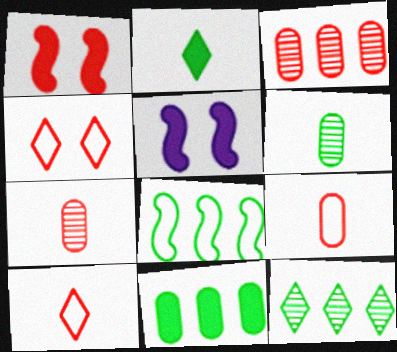[[1, 3, 10], 
[5, 9, 12], 
[8, 11, 12]]